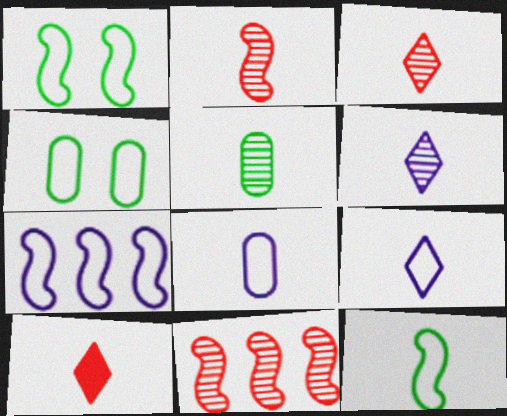[[2, 5, 6]]